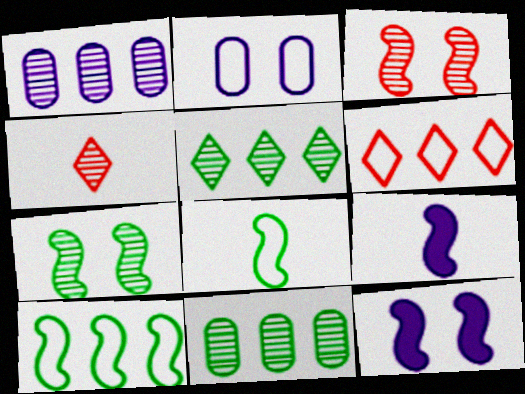[[1, 4, 7], 
[2, 6, 8], 
[3, 9, 10]]